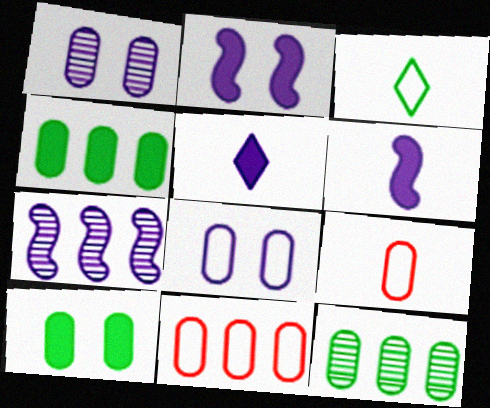[[1, 4, 9], 
[5, 7, 8]]